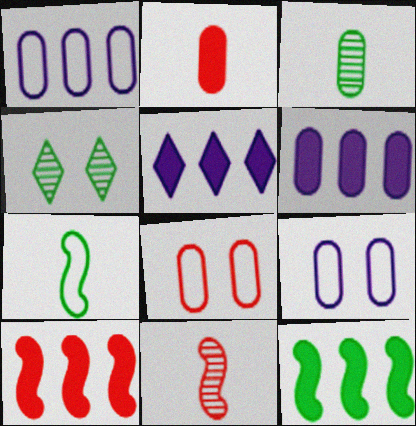[[3, 6, 8]]